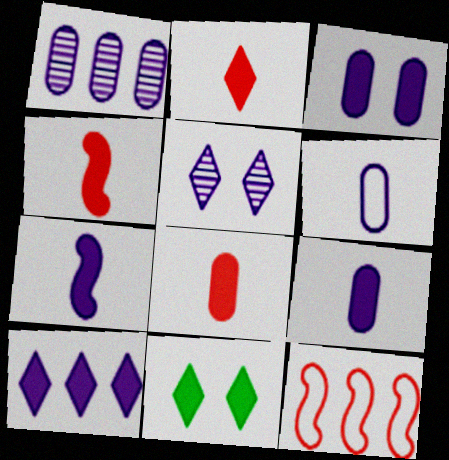[[1, 3, 6], 
[2, 4, 8], 
[2, 10, 11], 
[3, 7, 10]]